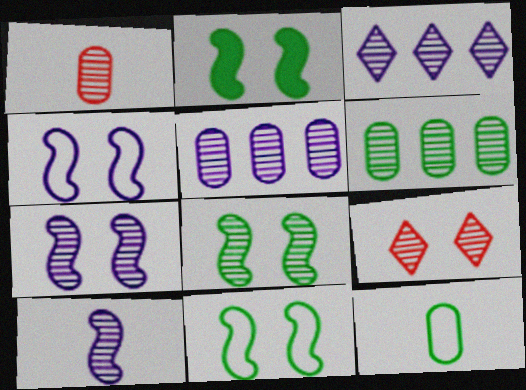[[1, 3, 8], 
[2, 8, 11], 
[6, 9, 10]]